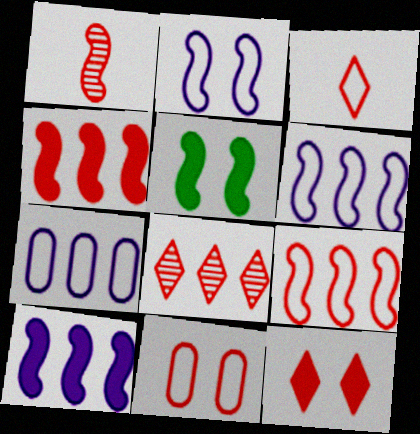[[1, 5, 6], 
[3, 8, 12], 
[3, 9, 11]]